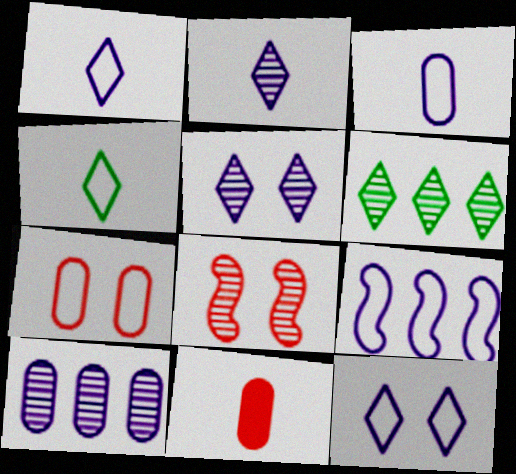[[3, 9, 12], 
[4, 7, 9]]